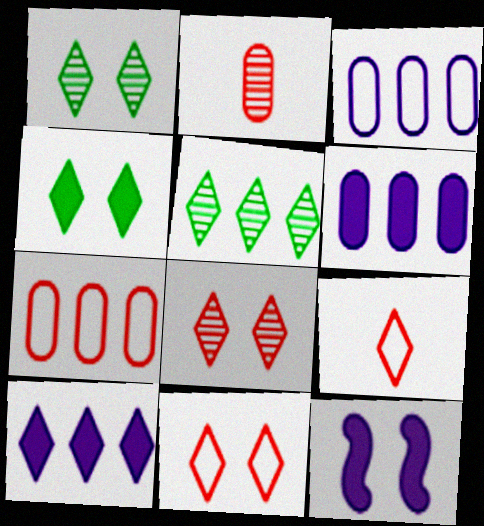[[1, 9, 10]]